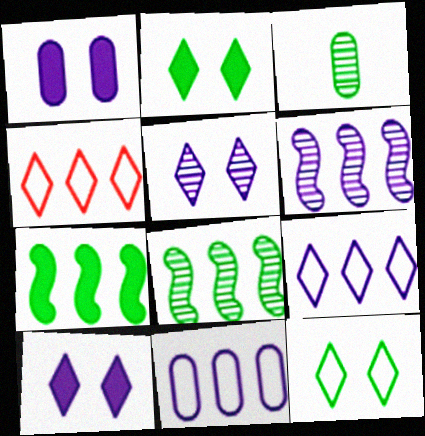[[3, 7, 12]]